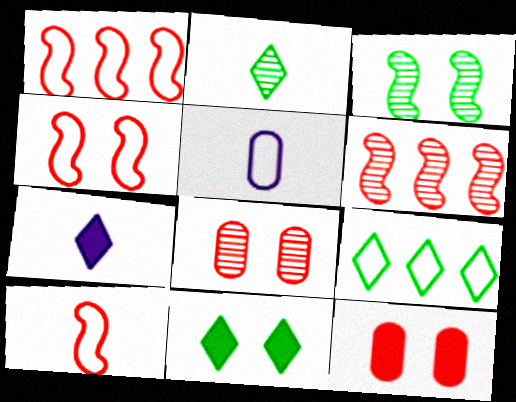[[1, 4, 10], 
[2, 9, 11], 
[4, 5, 9], 
[5, 6, 11]]